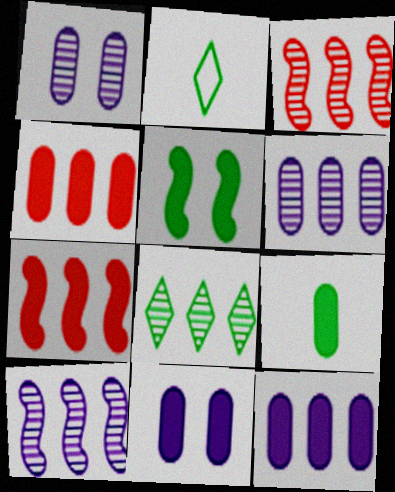[[1, 2, 7], 
[2, 3, 11], 
[3, 6, 8], 
[4, 9, 11]]